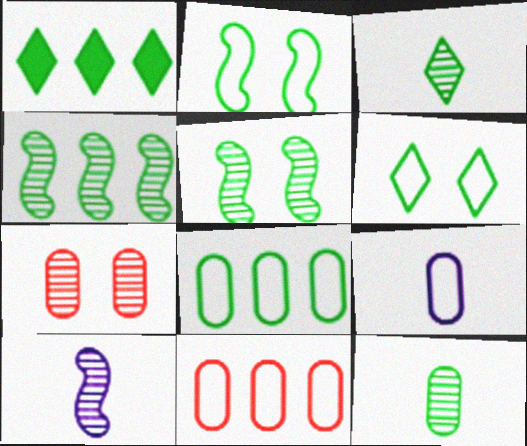[[1, 2, 12], 
[1, 3, 6], 
[1, 4, 8]]